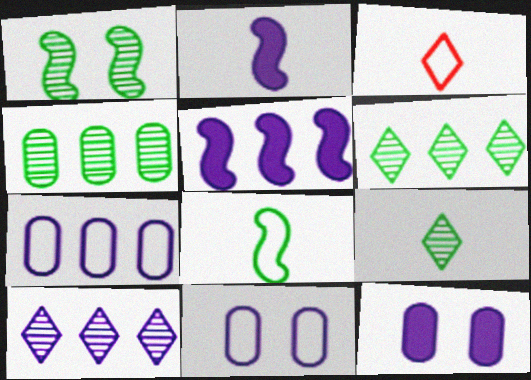[[1, 4, 9], 
[2, 10, 11], 
[5, 7, 10]]